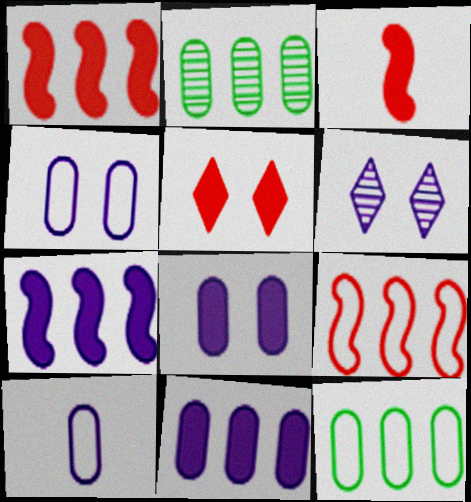[[3, 6, 12], 
[6, 7, 10]]